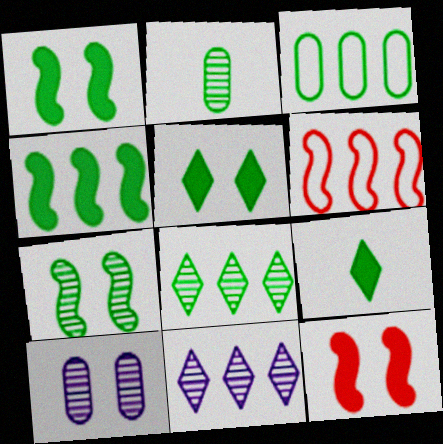[[2, 7, 8], 
[3, 4, 8], 
[3, 7, 9], 
[6, 9, 10]]